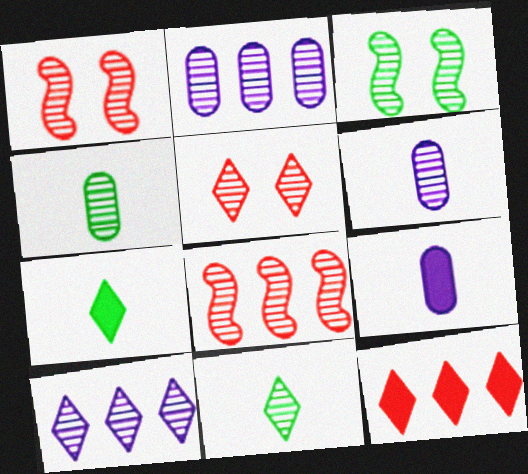[[1, 2, 11], 
[1, 4, 10], 
[5, 10, 11]]